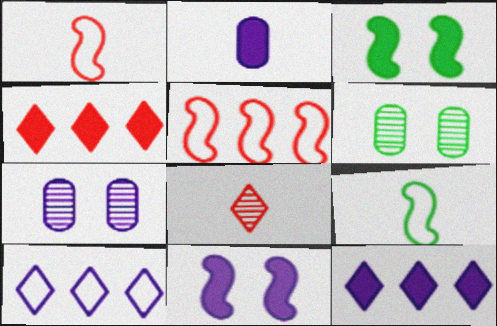[[1, 6, 12], 
[2, 3, 4], 
[2, 8, 9], 
[2, 11, 12], 
[4, 7, 9]]